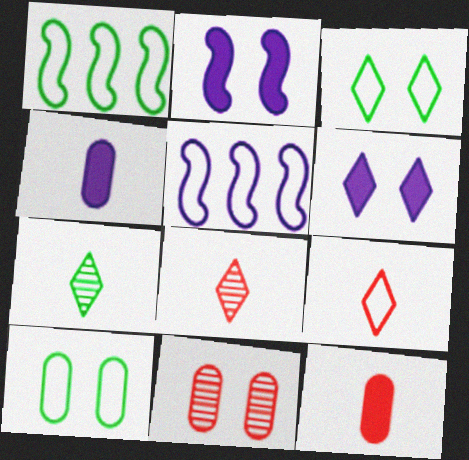[[2, 3, 11], 
[5, 9, 10]]